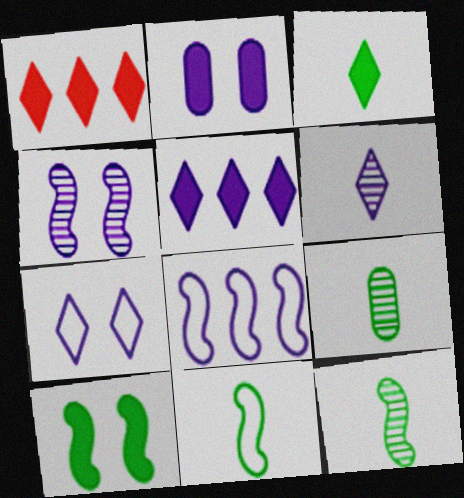[[2, 4, 7], 
[2, 6, 8], 
[3, 9, 11], 
[5, 6, 7]]